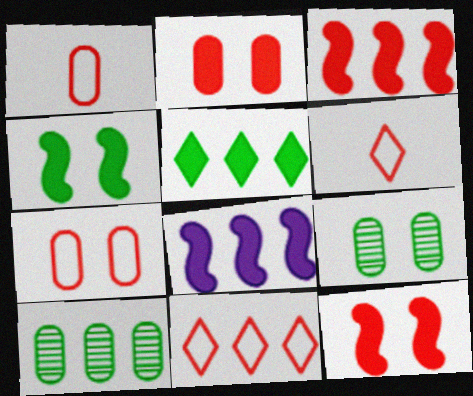[[6, 8, 9], 
[8, 10, 11]]